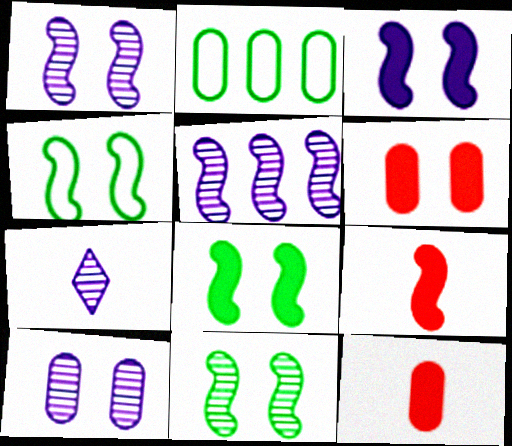[[2, 10, 12], 
[4, 5, 9], 
[4, 8, 11], 
[5, 7, 10]]